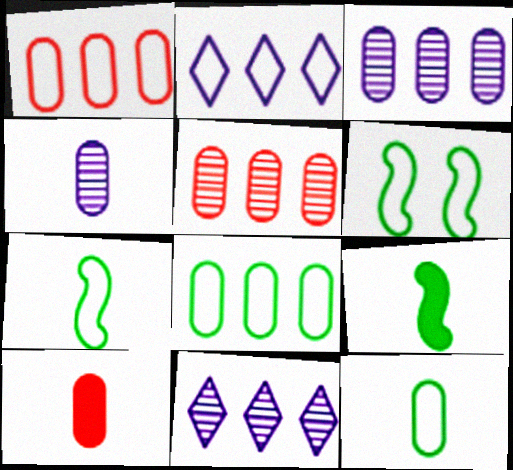[[4, 10, 12], 
[6, 10, 11]]